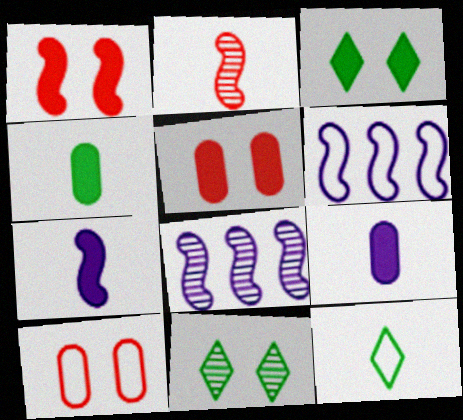[[2, 9, 12], 
[5, 8, 12], 
[6, 10, 12]]